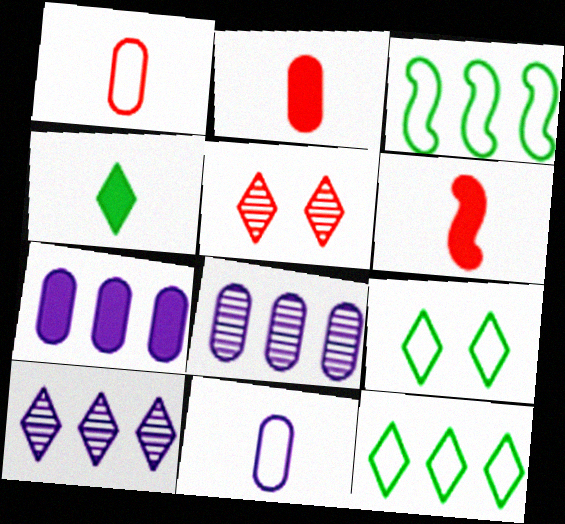[[6, 8, 9]]